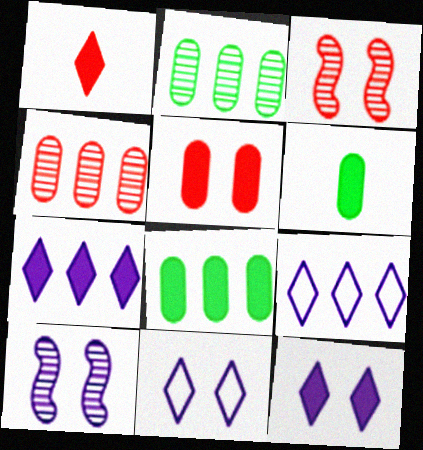[[3, 6, 9]]